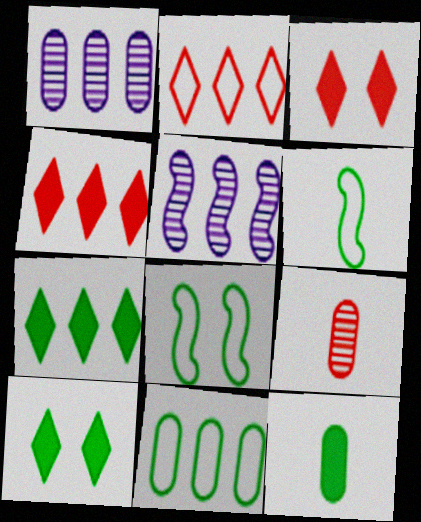[[1, 3, 6], 
[4, 5, 11]]